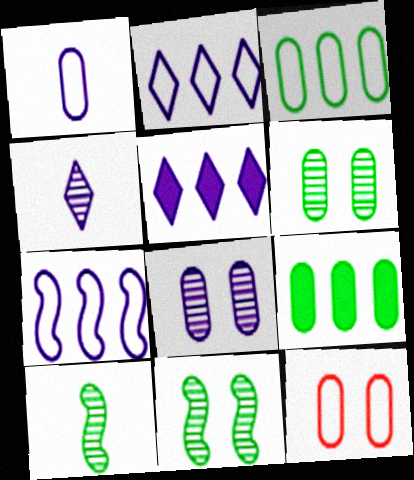[[1, 3, 12], 
[5, 10, 12]]